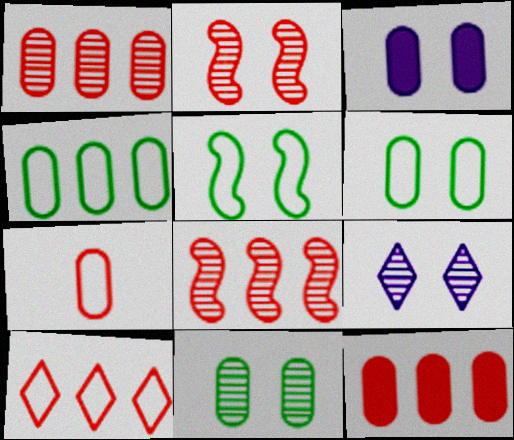[[2, 9, 11], 
[8, 10, 12]]